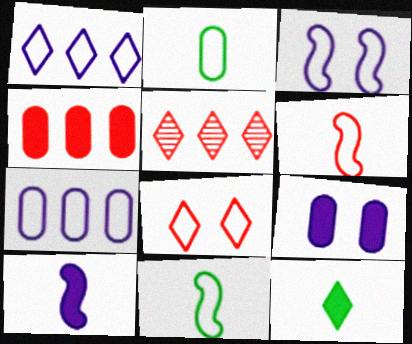[[5, 9, 11], 
[7, 8, 11]]